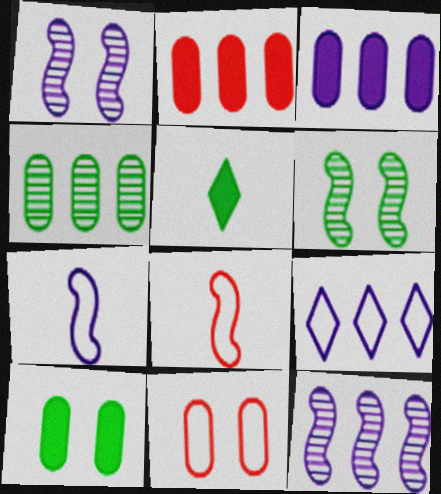[[3, 9, 12], 
[5, 11, 12]]